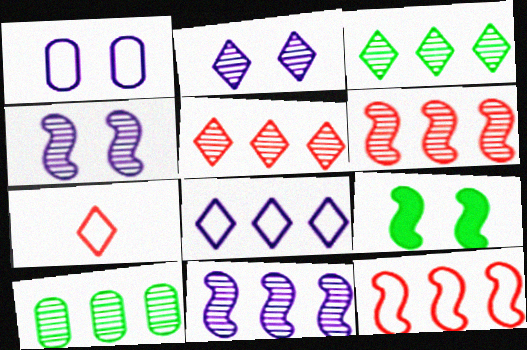[[5, 10, 11]]